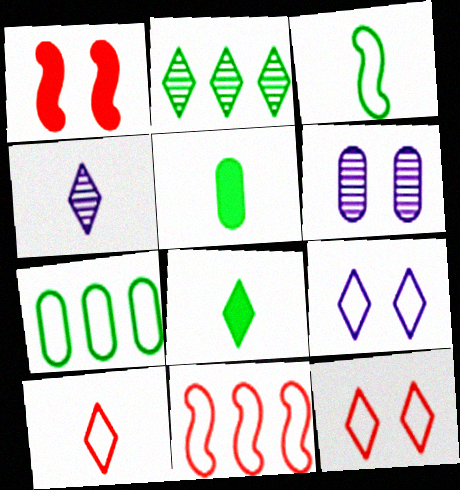[[1, 4, 7], 
[4, 8, 10], 
[6, 8, 11]]